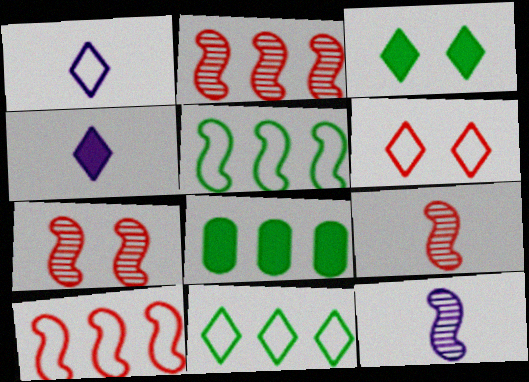[[1, 6, 11], 
[1, 7, 8], 
[2, 7, 9], 
[6, 8, 12]]